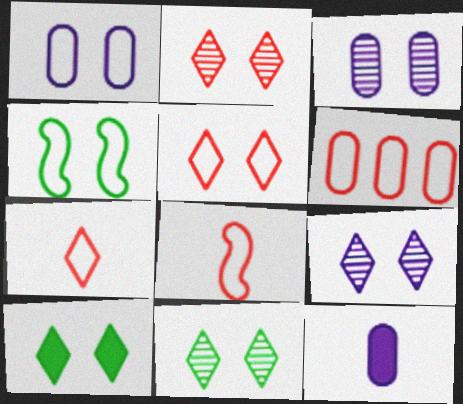[[1, 4, 5], 
[2, 9, 11], 
[5, 6, 8], 
[5, 9, 10]]